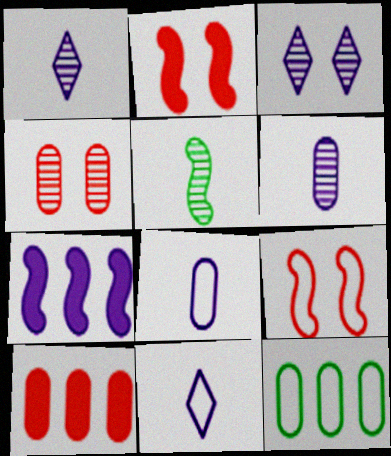[[1, 2, 12], 
[3, 7, 8], 
[5, 7, 9], 
[9, 11, 12]]